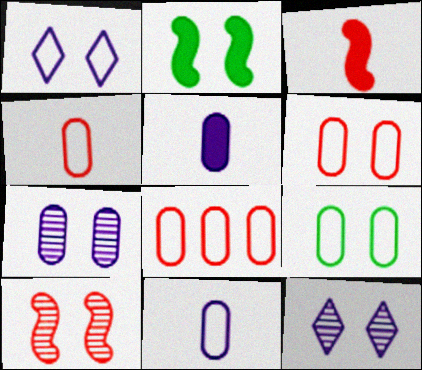[[2, 6, 12], 
[4, 6, 8], 
[8, 9, 11]]